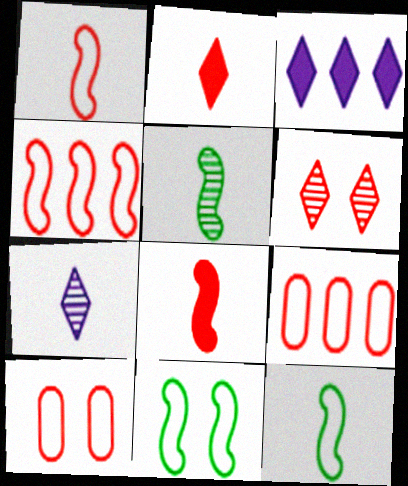[[3, 5, 10], 
[6, 8, 9]]